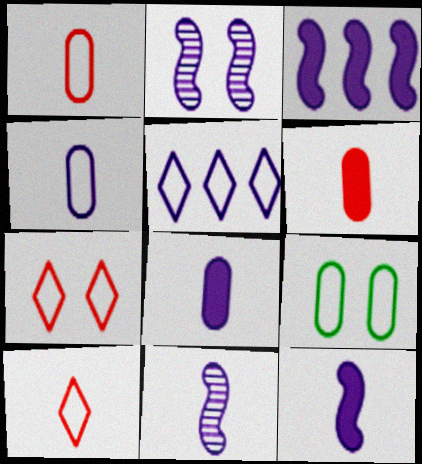[[2, 5, 8]]